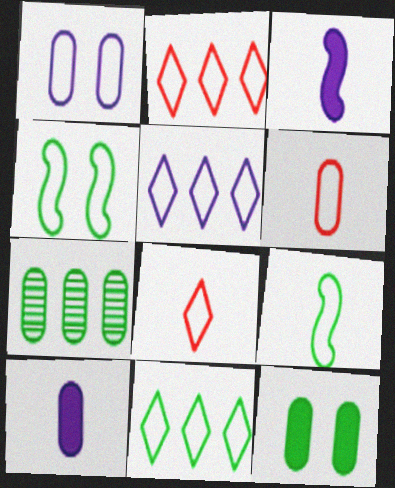[[1, 2, 9], 
[2, 5, 11], 
[4, 5, 6]]